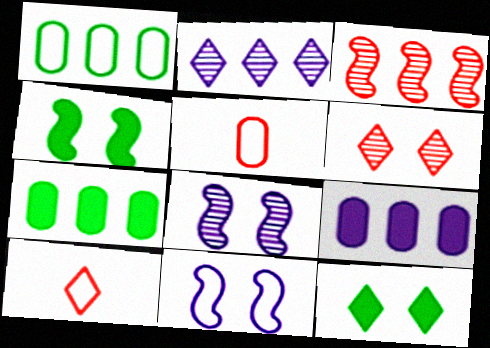[[1, 10, 11], 
[2, 4, 5], 
[2, 10, 12], 
[7, 8, 10]]